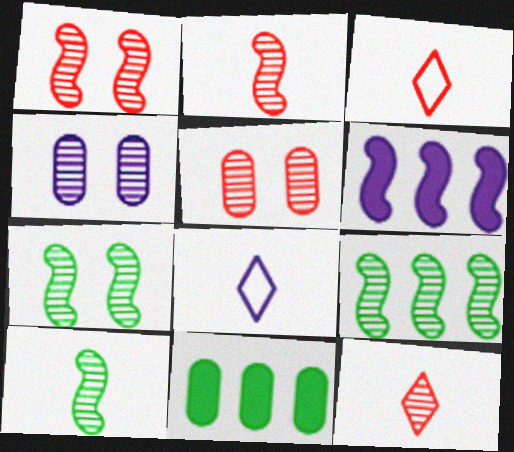[[1, 8, 11], 
[4, 6, 8], 
[4, 9, 12], 
[7, 9, 10]]